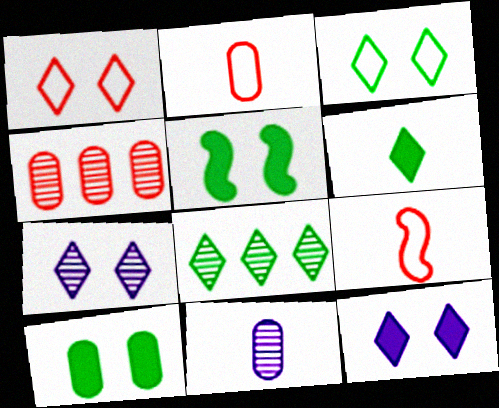[[3, 6, 8], 
[6, 9, 11]]